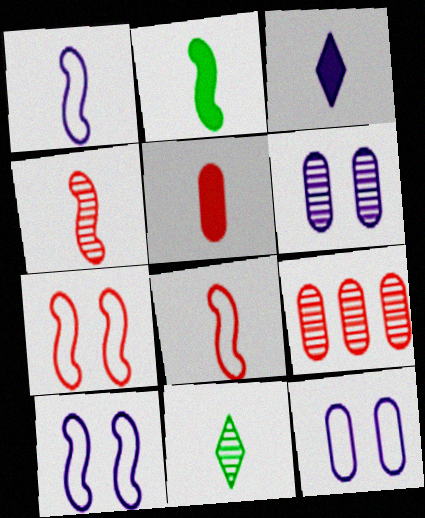[[1, 2, 4], 
[1, 5, 11], 
[2, 3, 5]]